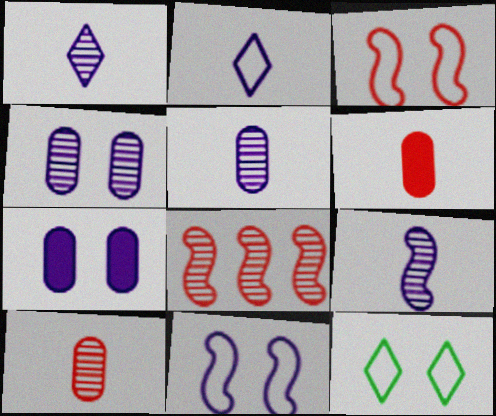[[1, 5, 9]]